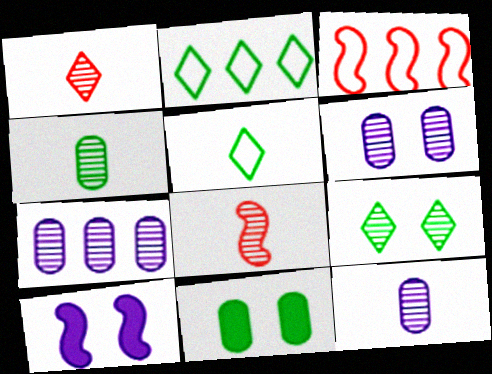[[6, 7, 12], 
[7, 8, 9]]